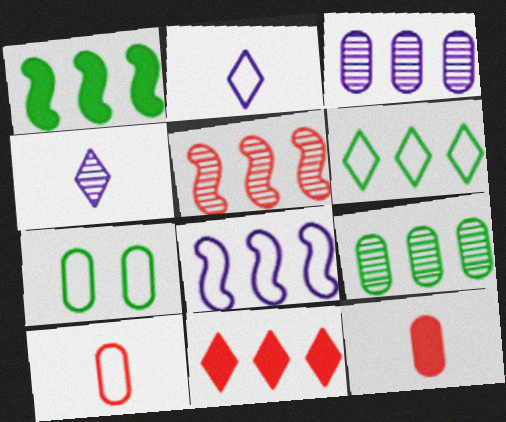[[1, 5, 8], 
[1, 6, 9], 
[3, 7, 12], 
[8, 9, 11]]